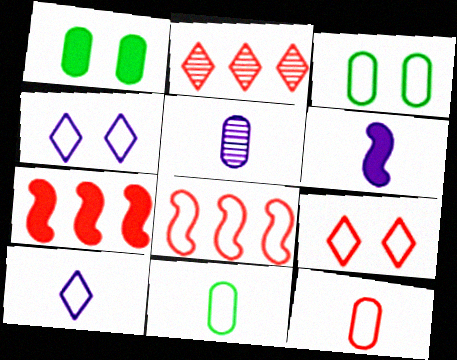[[2, 3, 6], 
[3, 8, 10], 
[4, 8, 11], 
[5, 6, 10], 
[8, 9, 12]]